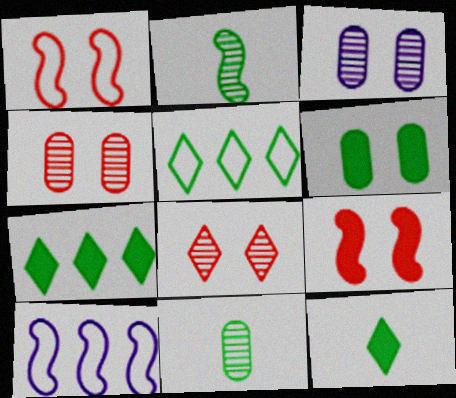[[2, 5, 6], 
[2, 9, 10], 
[4, 10, 12]]